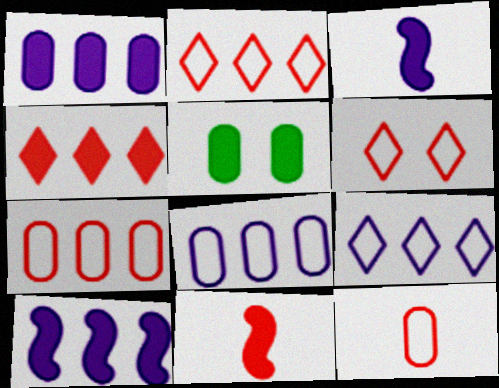[[3, 4, 5]]